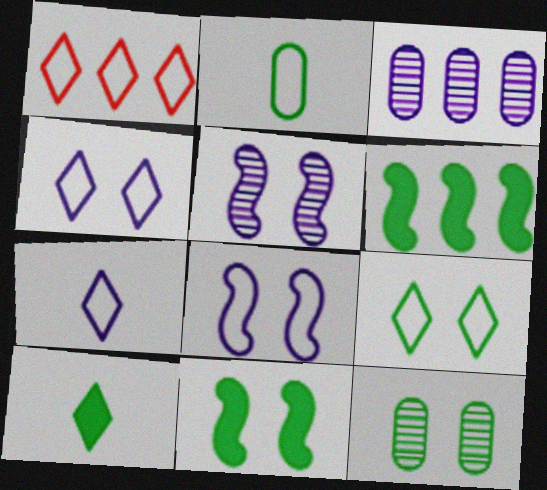[[1, 2, 8], 
[1, 3, 6], 
[1, 7, 9], 
[9, 11, 12]]